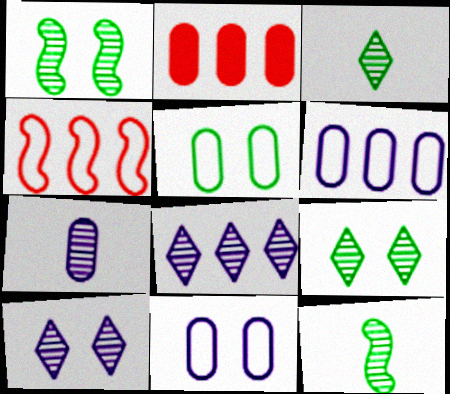[[2, 5, 7]]